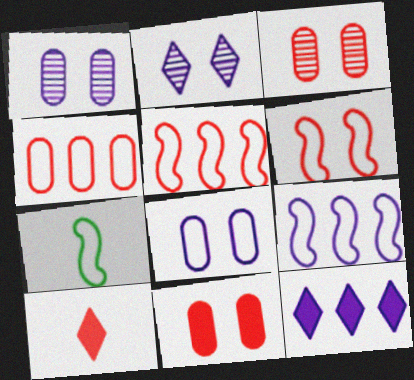[[3, 5, 10], 
[3, 7, 12], 
[6, 7, 9]]